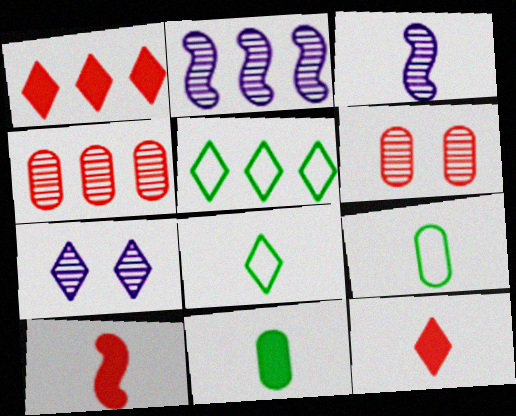[[1, 7, 8], 
[3, 9, 12], 
[5, 7, 12]]